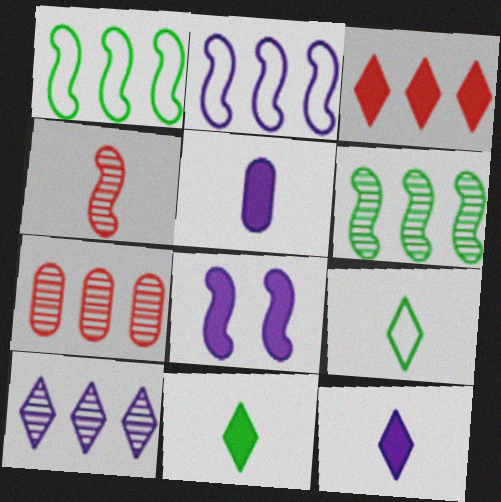[[1, 4, 8], 
[4, 5, 9], 
[6, 7, 10], 
[7, 8, 9]]